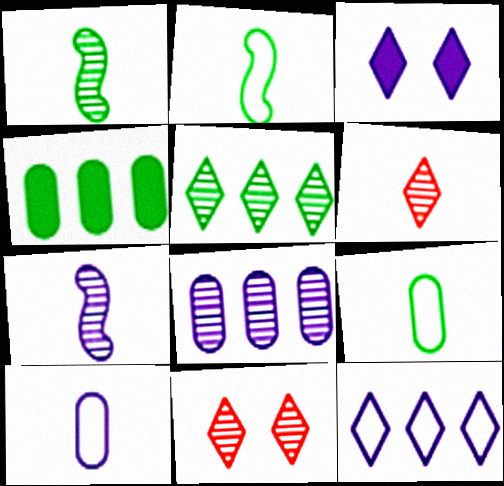[[1, 8, 11]]